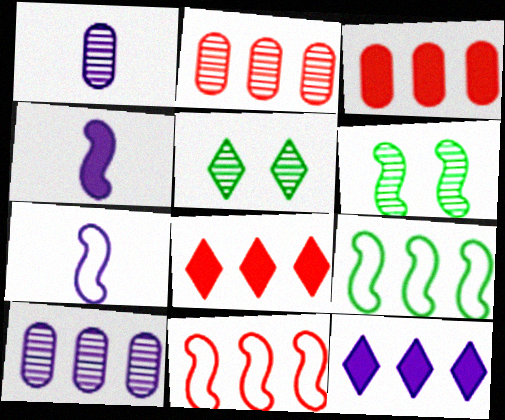[[2, 8, 11], 
[2, 9, 12], 
[3, 5, 7], 
[4, 6, 11], 
[8, 9, 10]]